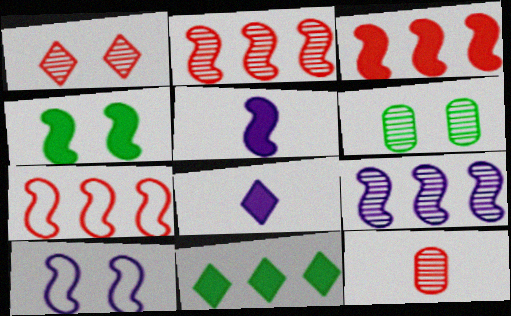[[1, 2, 12], 
[2, 3, 7], 
[3, 4, 5], 
[5, 9, 10], 
[6, 7, 8], 
[10, 11, 12]]